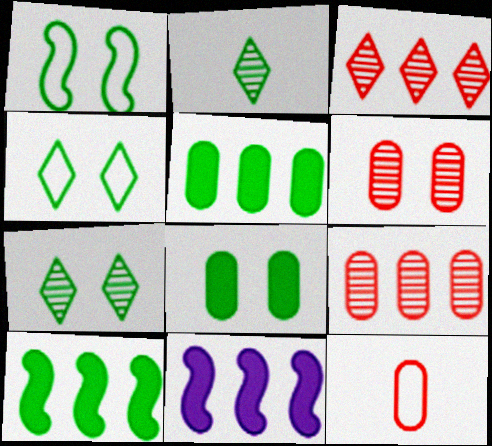[[1, 2, 5], 
[1, 7, 8], 
[7, 11, 12]]